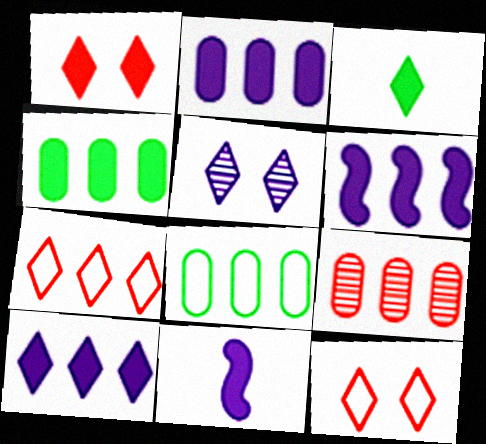[[1, 3, 10], 
[1, 4, 11], 
[2, 6, 10], 
[2, 8, 9], 
[3, 5, 7]]